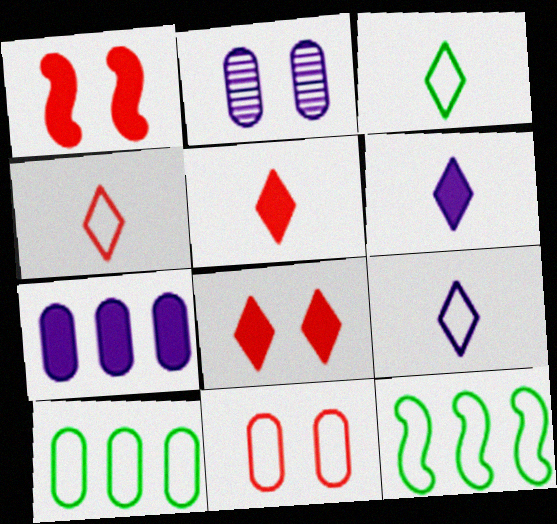[[2, 5, 12], 
[3, 4, 9], 
[9, 11, 12]]